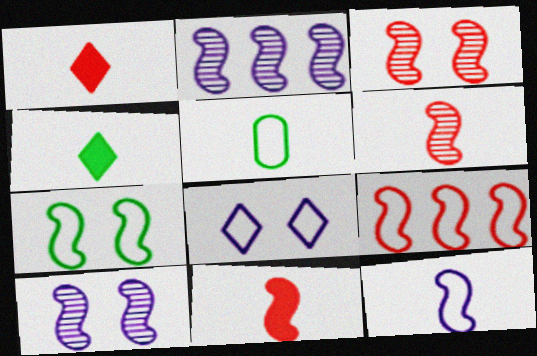[[2, 7, 11], 
[3, 9, 11], 
[5, 8, 9], 
[7, 9, 12]]